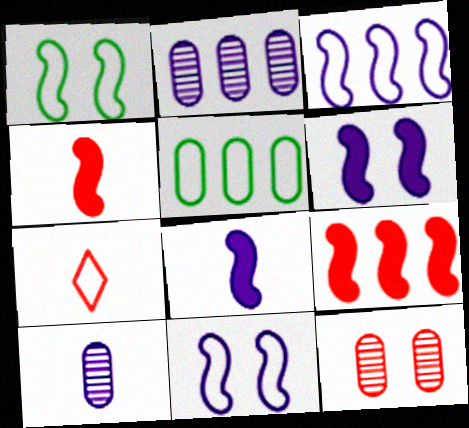[[5, 7, 11], 
[7, 9, 12]]